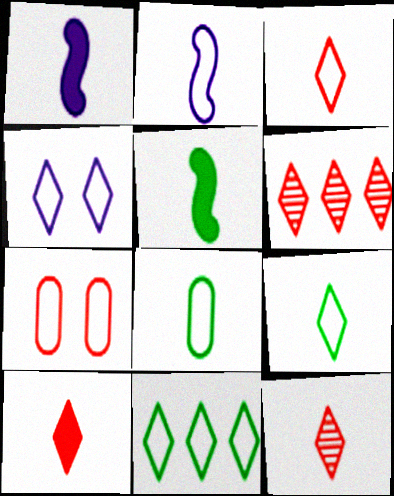[[1, 8, 12], 
[2, 3, 8], 
[2, 7, 11], 
[3, 4, 11], 
[3, 10, 12]]